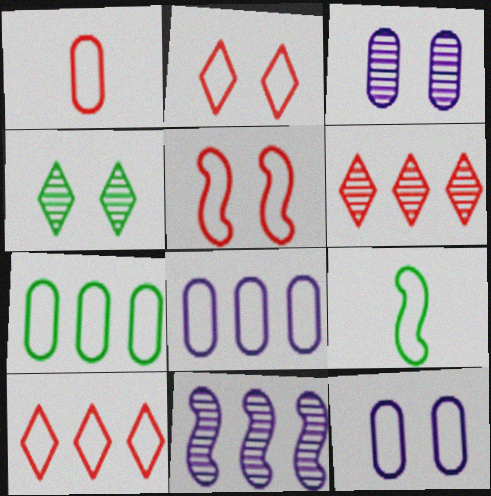[[1, 5, 10], 
[1, 7, 12], 
[2, 8, 9], 
[9, 10, 12]]